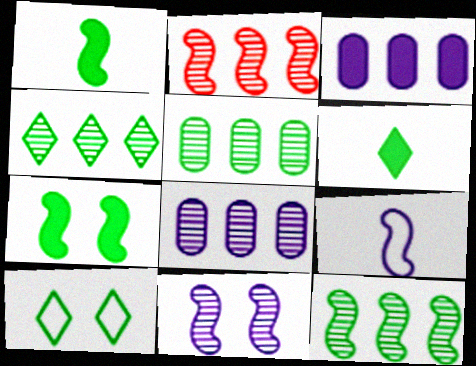[[1, 5, 10], 
[2, 4, 8], 
[2, 7, 9], 
[4, 5, 12], 
[4, 6, 10]]